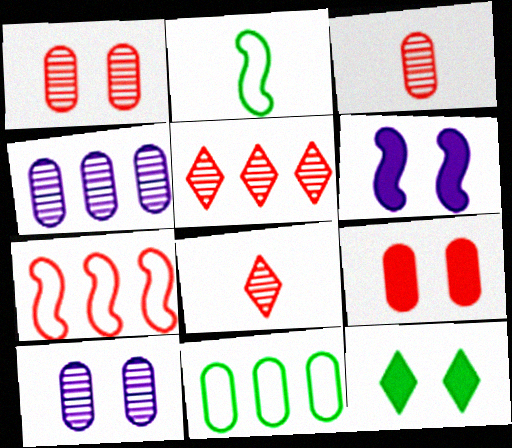[[6, 8, 11], 
[6, 9, 12], 
[7, 8, 9]]